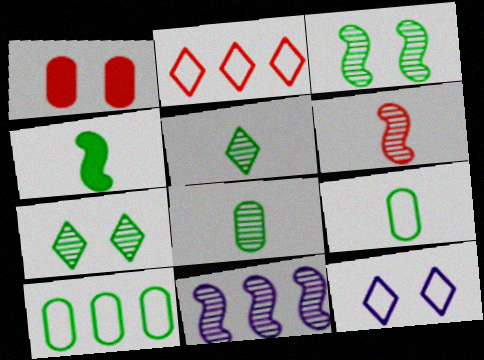[[1, 2, 6], 
[1, 3, 12], 
[3, 6, 11], 
[4, 5, 9], 
[4, 7, 10]]